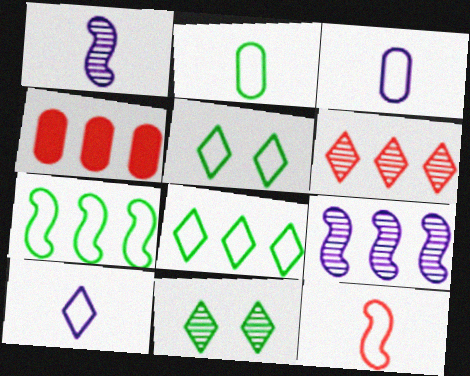[[1, 4, 5], 
[2, 5, 7], 
[2, 10, 12], 
[4, 8, 9]]